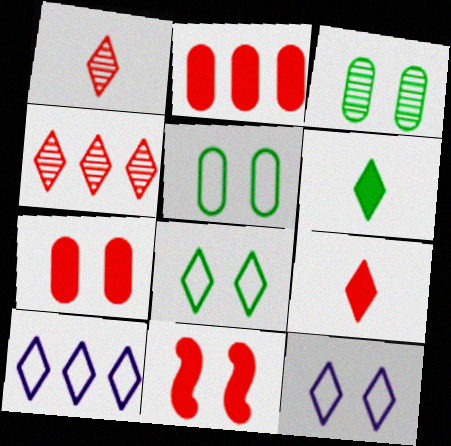[[2, 9, 11], 
[3, 11, 12], 
[4, 6, 12]]